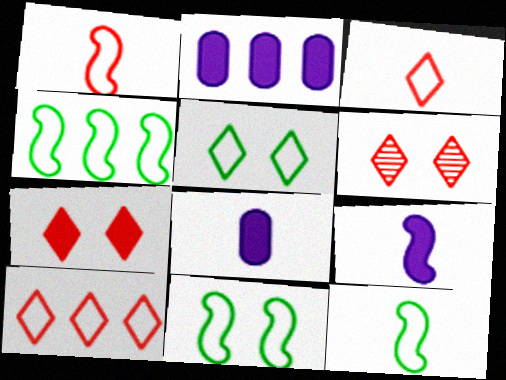[[2, 6, 12], 
[4, 6, 8], 
[4, 11, 12]]